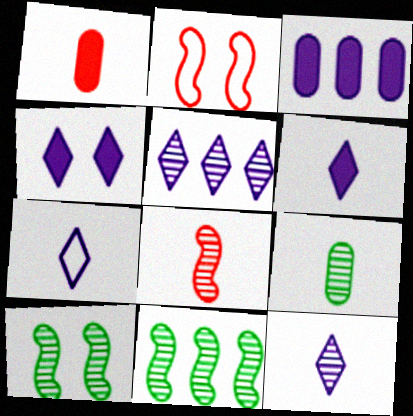[[4, 5, 7], 
[6, 7, 12], 
[8, 9, 12]]